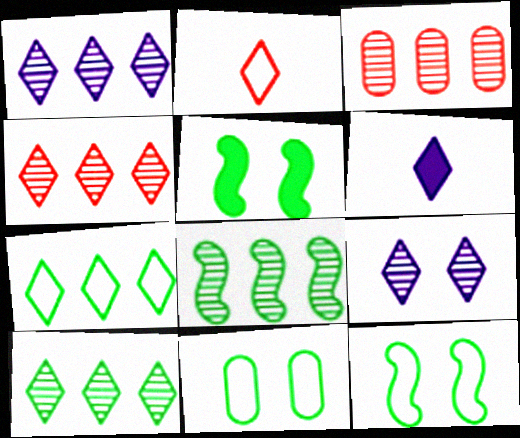[[1, 3, 8], 
[1, 4, 10], 
[3, 6, 12]]